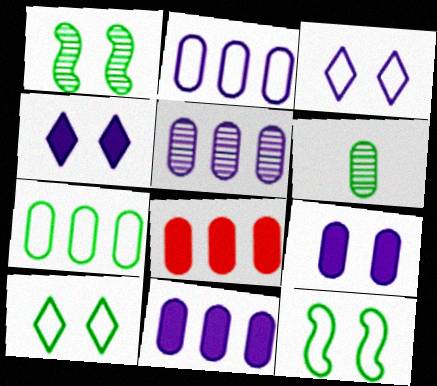[[2, 5, 11], 
[5, 7, 8]]